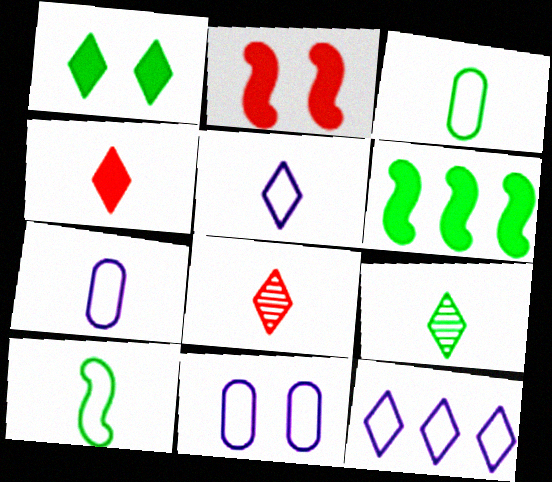[[1, 8, 12], 
[4, 5, 9], 
[6, 8, 11]]